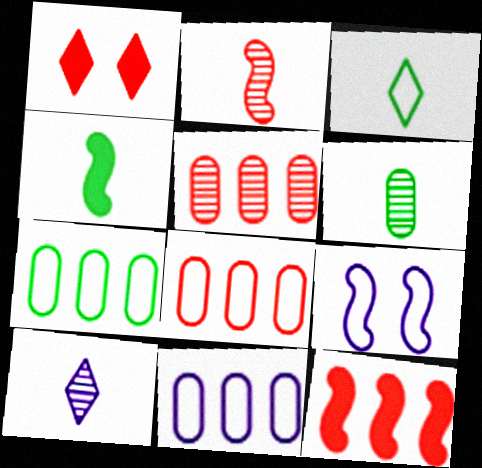[[1, 2, 8], 
[2, 6, 10], 
[3, 4, 6], 
[3, 8, 9], 
[7, 8, 11]]